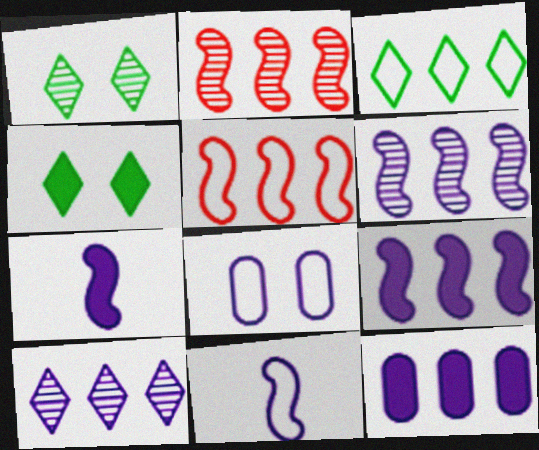[[2, 3, 12], 
[7, 8, 10]]